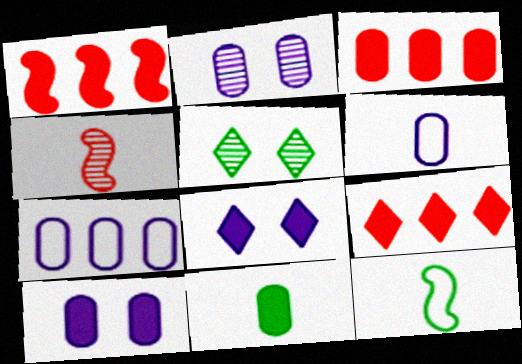[[1, 3, 9], 
[1, 5, 6], 
[1, 8, 11], 
[2, 9, 12], 
[3, 10, 11]]